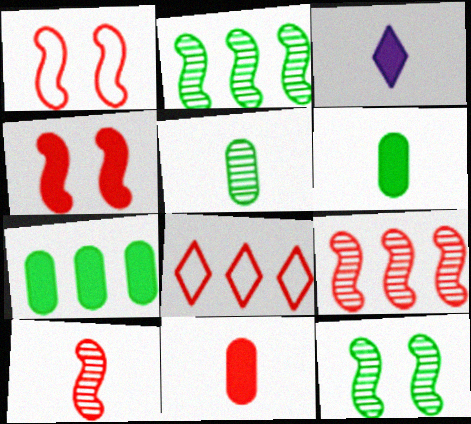[[3, 4, 7]]